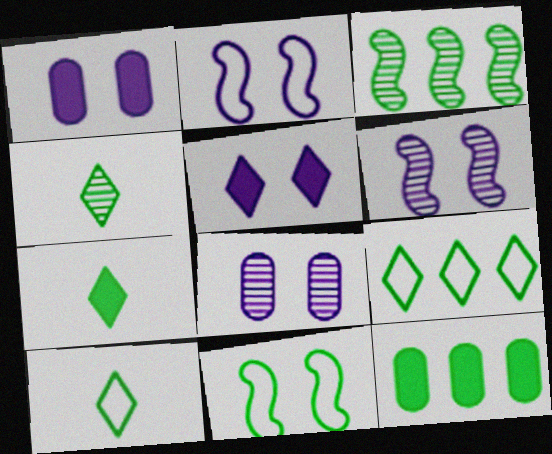[[2, 5, 8], 
[3, 9, 12], 
[4, 7, 10], 
[4, 11, 12]]